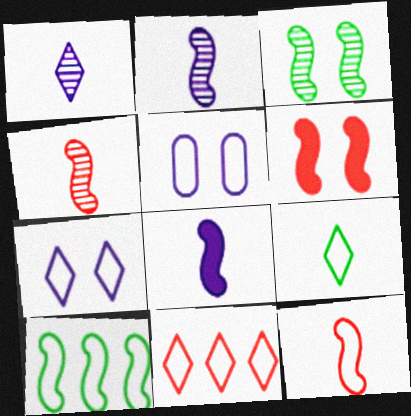[[2, 6, 10], 
[7, 9, 11]]